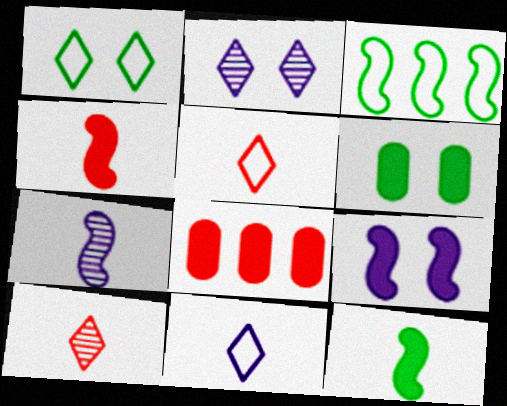[[1, 7, 8]]